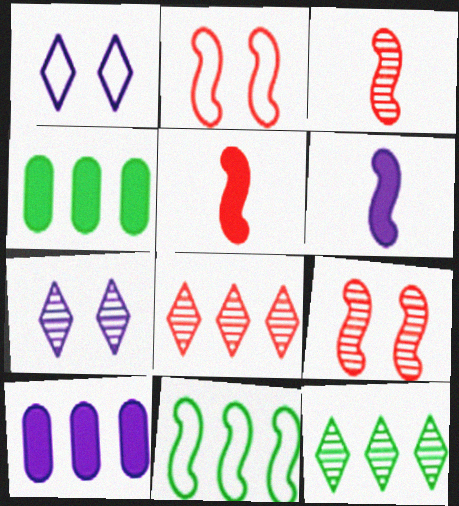[[1, 3, 4], 
[4, 11, 12], 
[6, 9, 11], 
[8, 10, 11]]